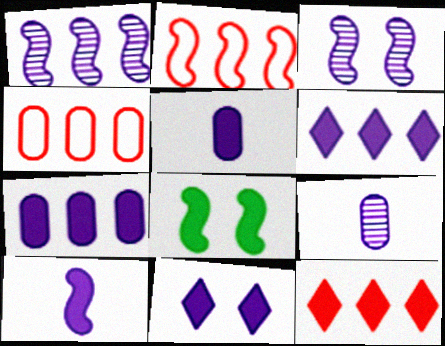[[5, 8, 12], 
[7, 10, 11]]